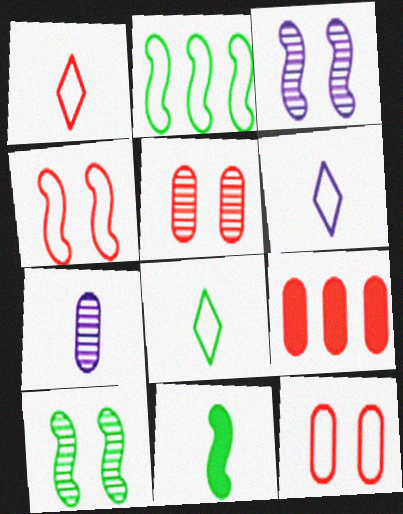[[1, 6, 8], 
[1, 7, 11], 
[2, 6, 12], 
[2, 10, 11], 
[3, 8, 9], 
[6, 9, 10]]